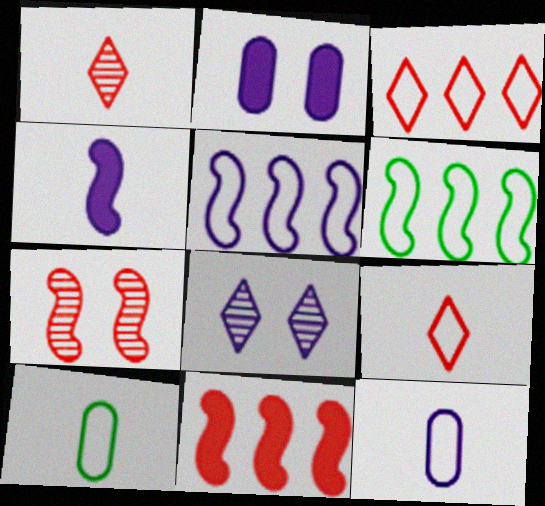[[1, 2, 6], 
[1, 4, 10], 
[4, 6, 7], 
[8, 10, 11]]